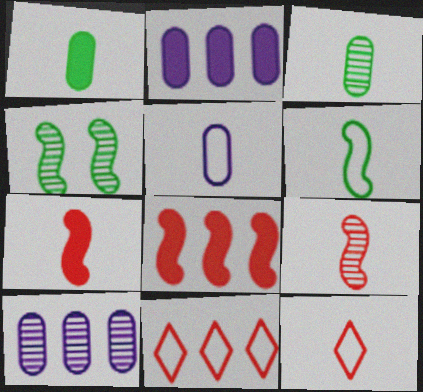[[2, 4, 12], 
[5, 6, 12]]